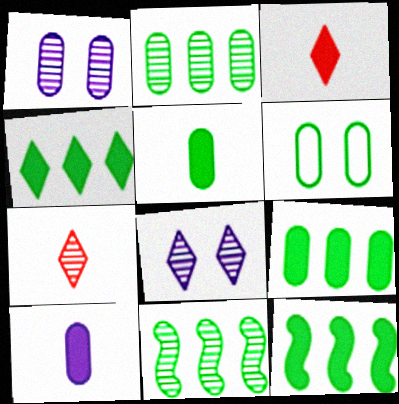[[1, 7, 11], 
[2, 5, 6], 
[4, 9, 12]]